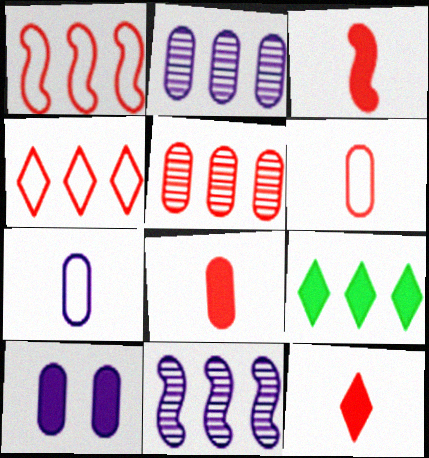[[1, 2, 9], 
[2, 7, 10], 
[3, 8, 12], 
[3, 9, 10]]